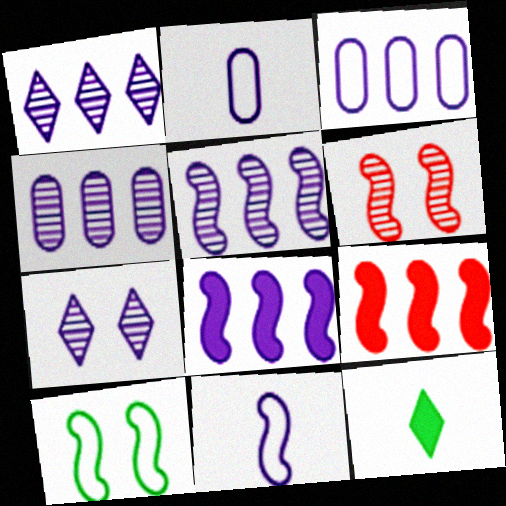[[1, 3, 8], 
[1, 4, 5], 
[2, 7, 8], 
[3, 6, 12]]